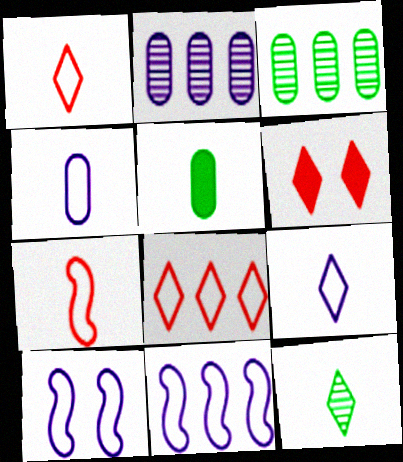[]